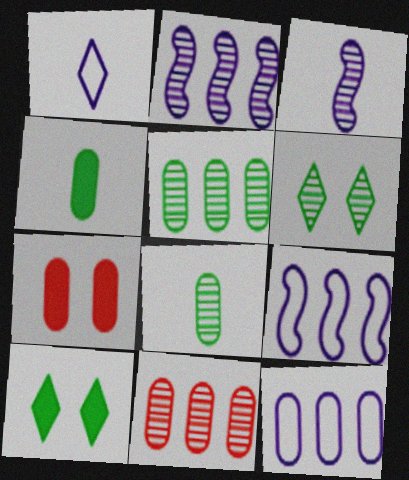[[3, 6, 11], 
[7, 8, 12]]